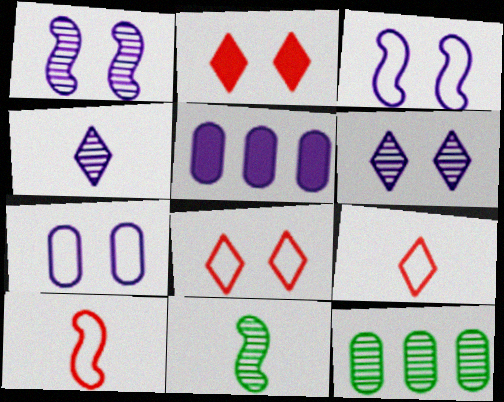[[3, 4, 5], 
[5, 8, 11]]